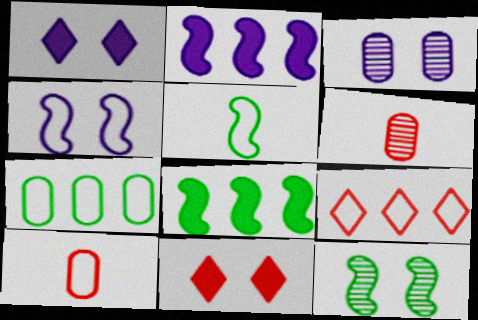[[1, 3, 4], 
[5, 8, 12]]